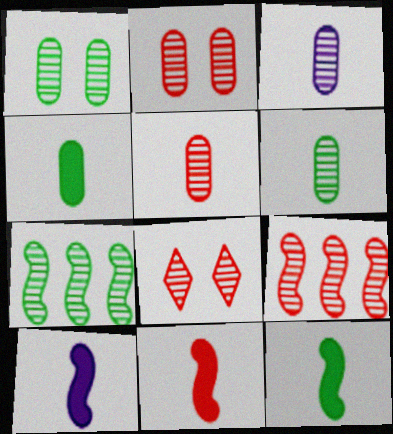[[3, 5, 6], 
[3, 7, 8], 
[5, 8, 9], 
[10, 11, 12]]